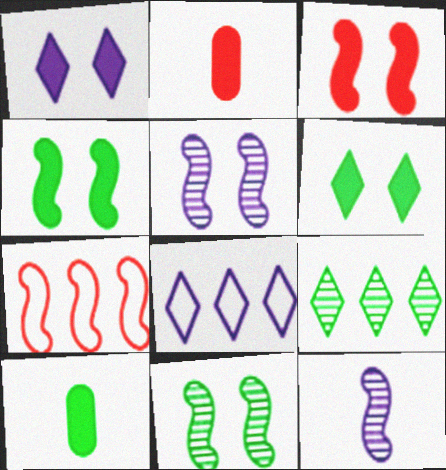[[2, 8, 11], 
[4, 7, 12]]